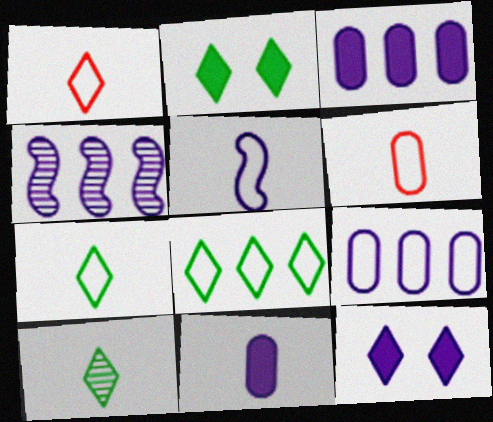[[2, 4, 6], 
[2, 8, 10], 
[5, 6, 7]]